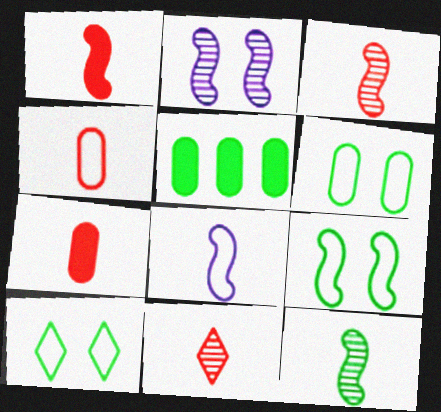[[1, 4, 11], 
[1, 8, 12], 
[5, 10, 12], 
[6, 9, 10]]